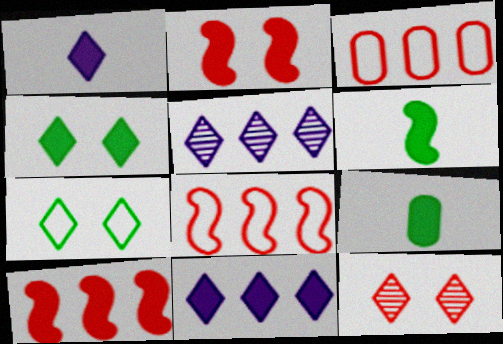[[2, 9, 11]]